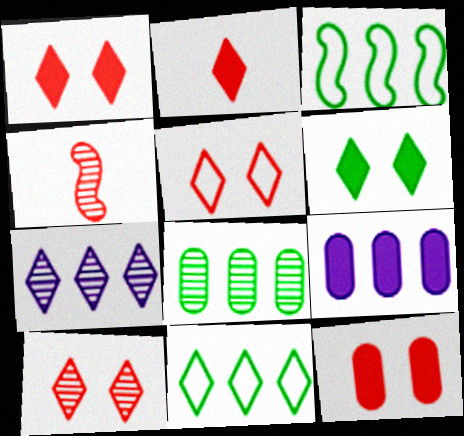[[1, 5, 10]]